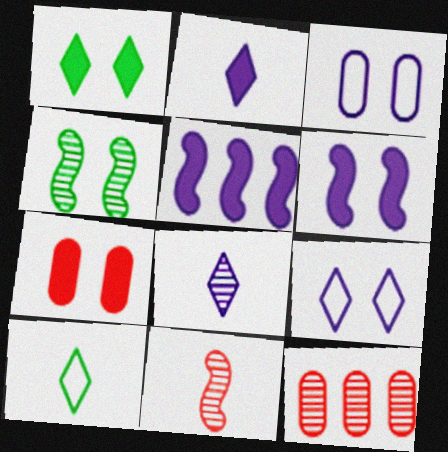[[1, 6, 7], 
[3, 5, 8], 
[4, 7, 9], 
[4, 8, 12], 
[6, 10, 12]]